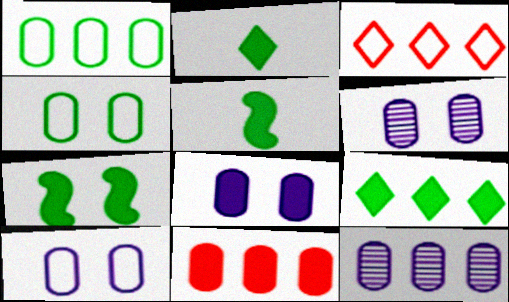[[1, 11, 12], 
[3, 5, 6], 
[6, 8, 10]]